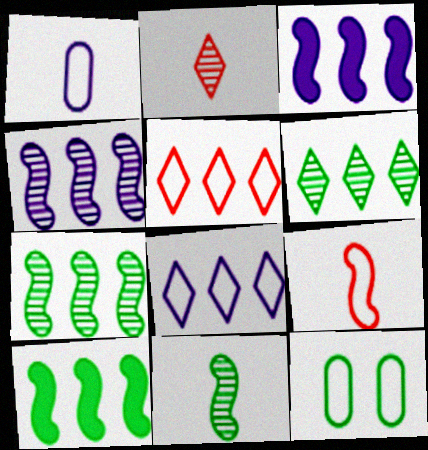[[2, 3, 12], 
[8, 9, 12]]